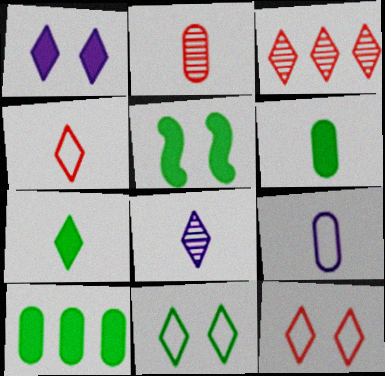[[2, 6, 9], 
[3, 5, 9], 
[4, 7, 8], 
[5, 7, 10]]